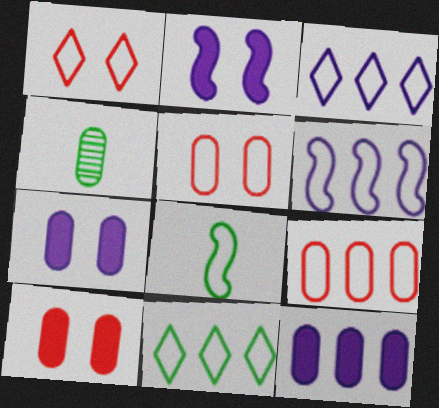[[3, 5, 8], 
[4, 5, 12], 
[4, 7, 9], 
[6, 9, 11]]